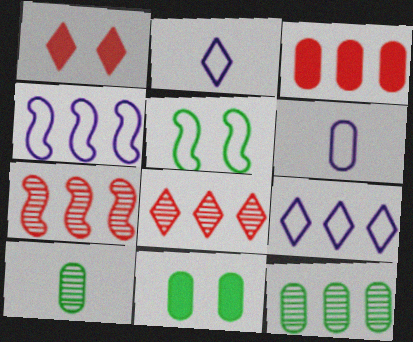[[1, 4, 10], 
[2, 7, 11]]